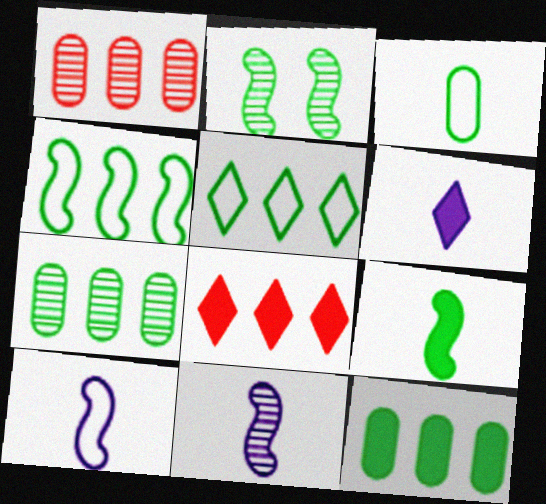[[2, 4, 9]]